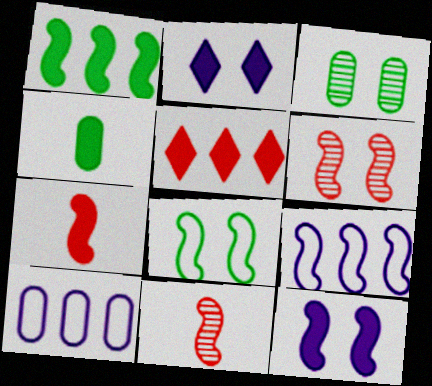[[1, 7, 12], 
[4, 5, 12], 
[6, 8, 12]]